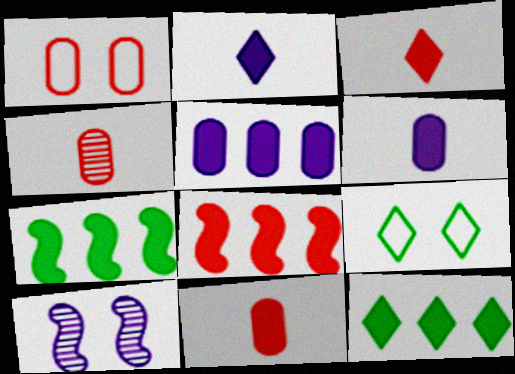[[5, 8, 12]]